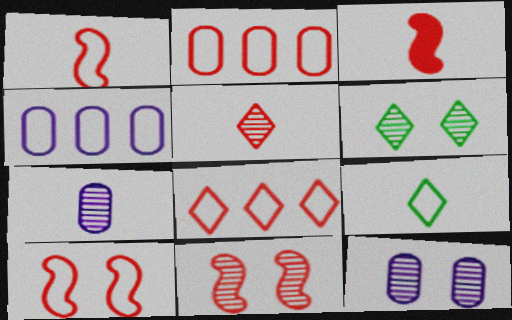[[3, 4, 6], 
[3, 7, 9], 
[4, 9, 10], 
[6, 11, 12]]